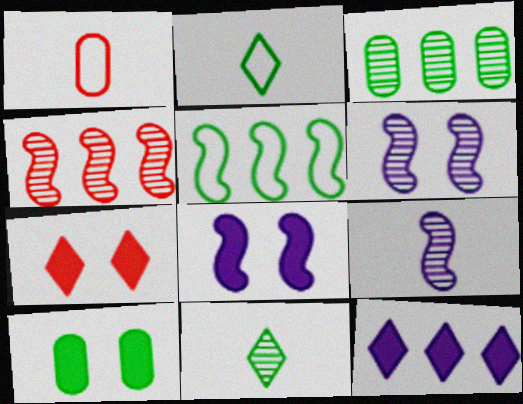[[1, 4, 7], 
[5, 10, 11], 
[7, 8, 10]]